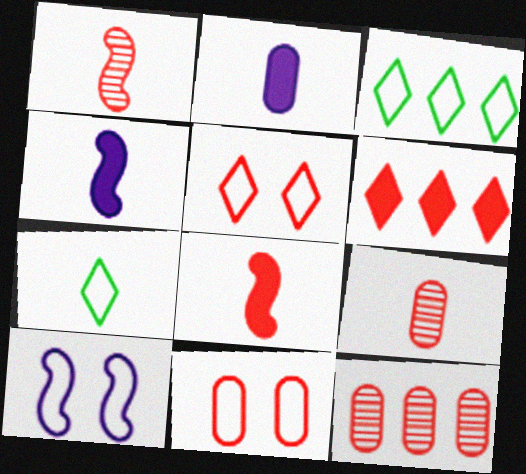[[1, 2, 7], 
[1, 6, 11], 
[4, 7, 9], 
[5, 8, 12]]